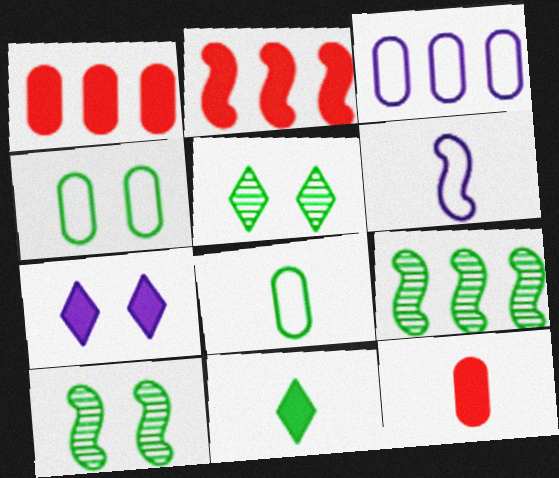[[1, 5, 6], 
[2, 6, 10], 
[4, 9, 11]]